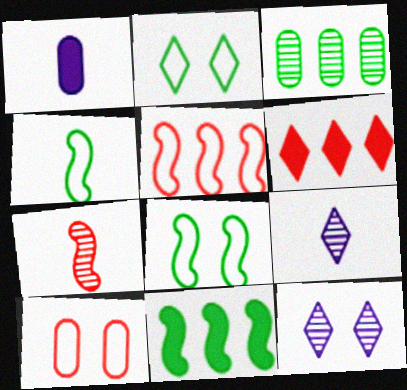[[1, 3, 10], 
[2, 6, 9], 
[3, 7, 12], 
[6, 7, 10], 
[9, 10, 11]]